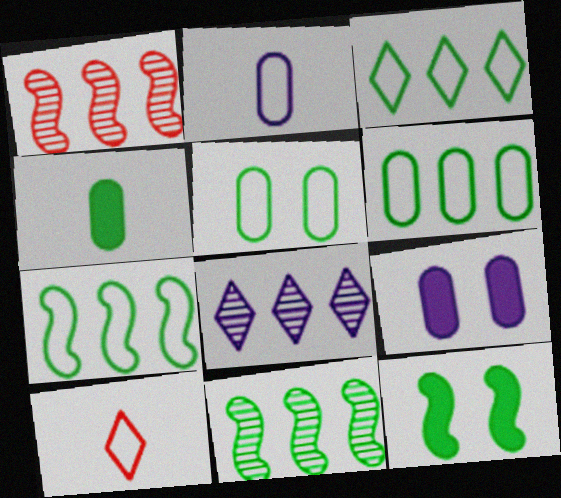[[3, 6, 7], 
[9, 10, 11]]